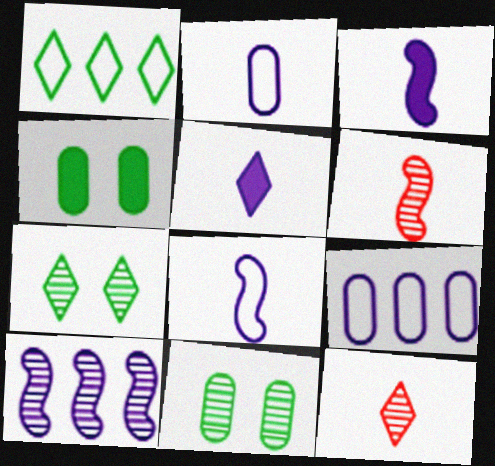[[10, 11, 12]]